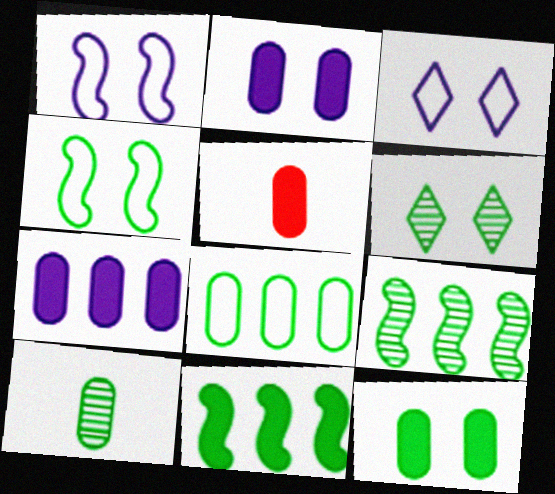[[3, 5, 9], 
[4, 6, 12], 
[5, 7, 12], 
[6, 9, 10], 
[8, 10, 12]]